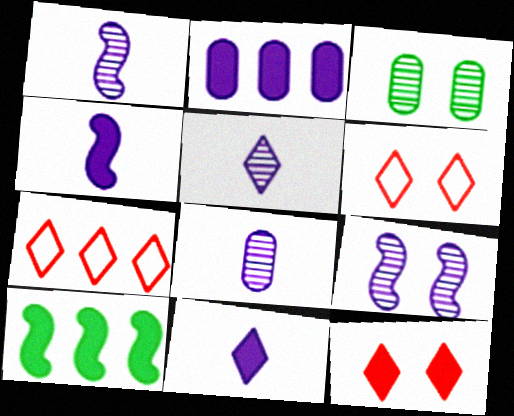[[1, 5, 8], 
[3, 4, 7], 
[6, 8, 10]]